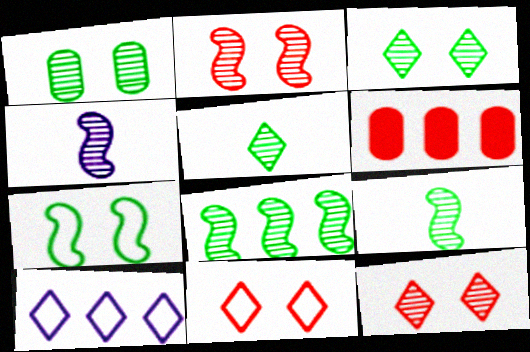[[1, 5, 8], 
[2, 4, 8], 
[6, 8, 10]]